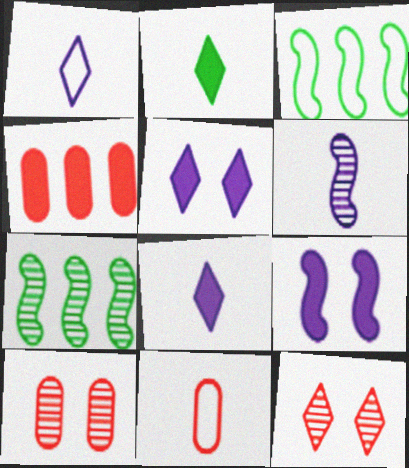[[2, 4, 9], 
[2, 6, 11], 
[3, 8, 10], 
[4, 10, 11], 
[5, 7, 11]]